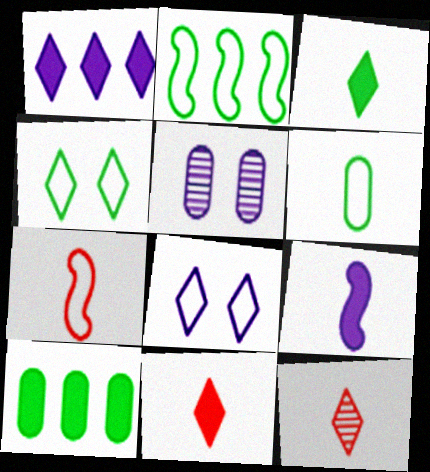[[1, 4, 12], 
[2, 4, 6], 
[2, 5, 11], 
[6, 9, 12]]